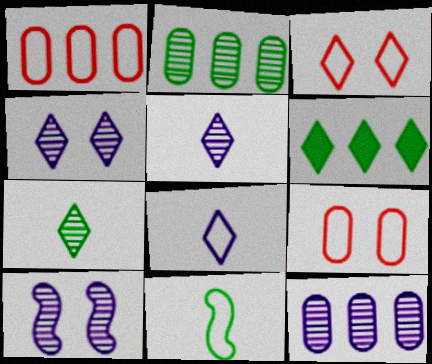[[3, 5, 6], 
[5, 10, 12]]